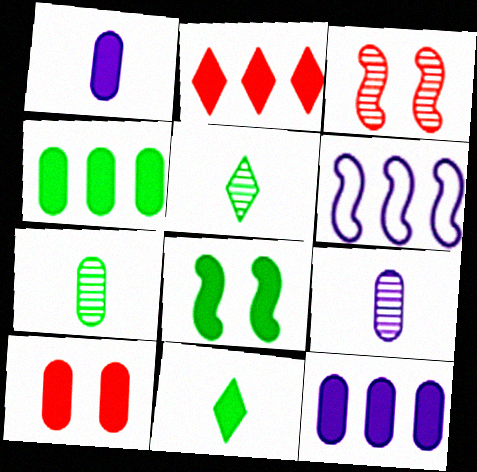[[1, 2, 8], 
[1, 4, 10], 
[4, 8, 11], 
[5, 6, 10]]